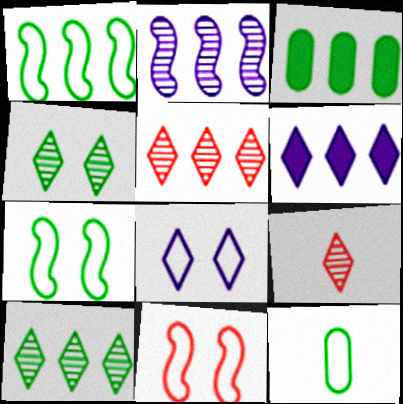[[1, 3, 10]]